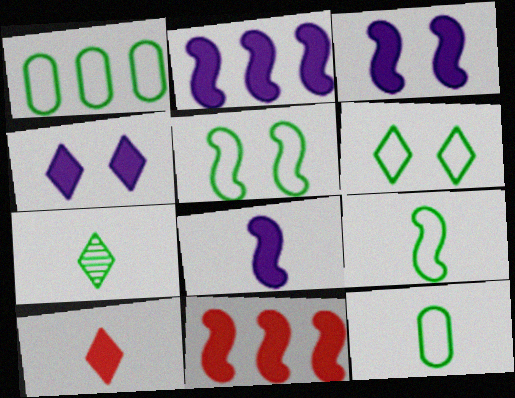[[1, 6, 9], 
[2, 3, 8]]